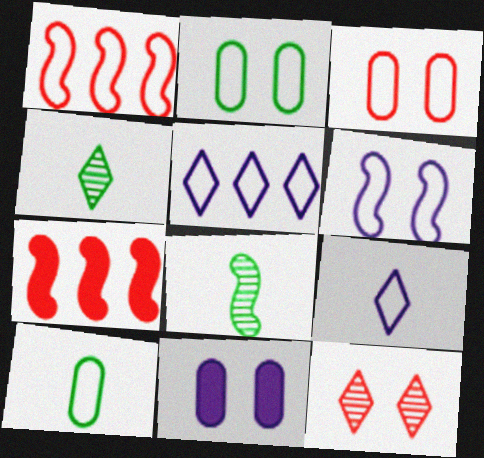[[1, 2, 9], 
[1, 4, 11], 
[6, 7, 8]]